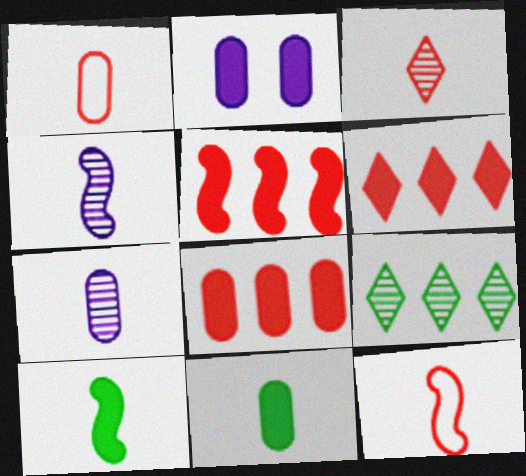[[1, 7, 11], 
[2, 6, 10], 
[2, 8, 11], 
[2, 9, 12], 
[4, 10, 12], 
[5, 6, 8]]